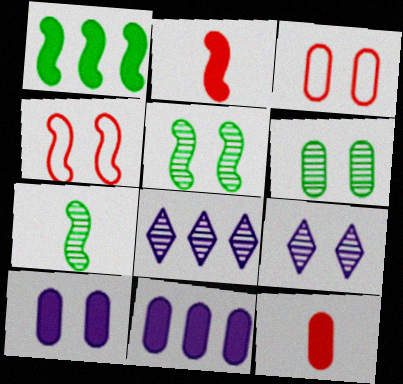[[3, 6, 10]]